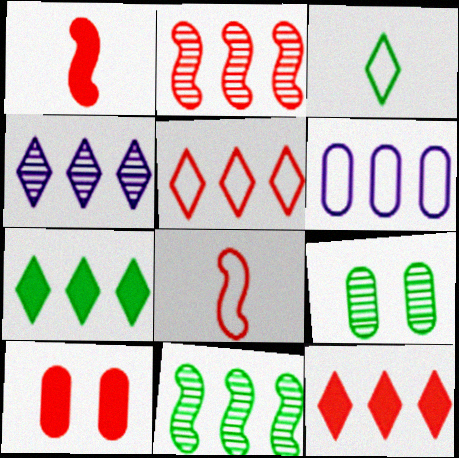[[1, 10, 12], 
[2, 6, 7], 
[4, 5, 7], 
[6, 11, 12]]